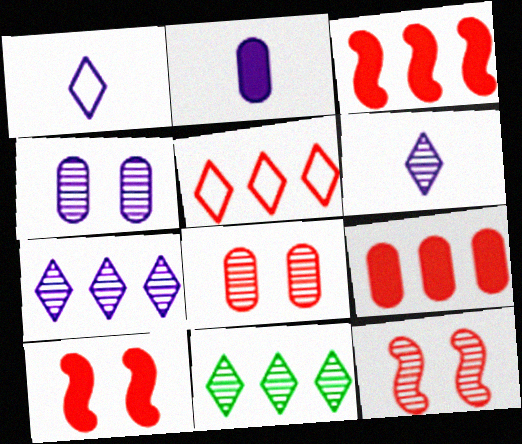[]